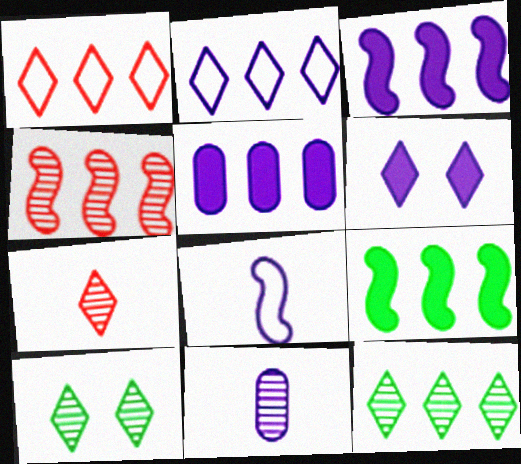[[4, 10, 11]]